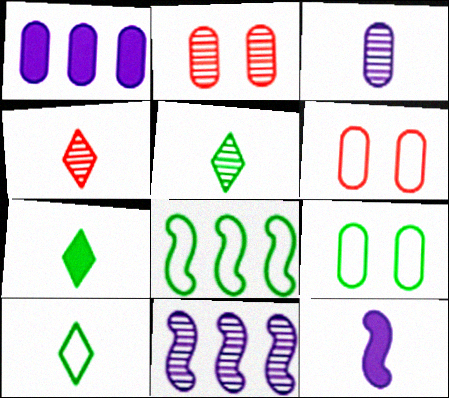[[2, 5, 11], 
[5, 7, 10], 
[6, 7, 11], 
[8, 9, 10]]